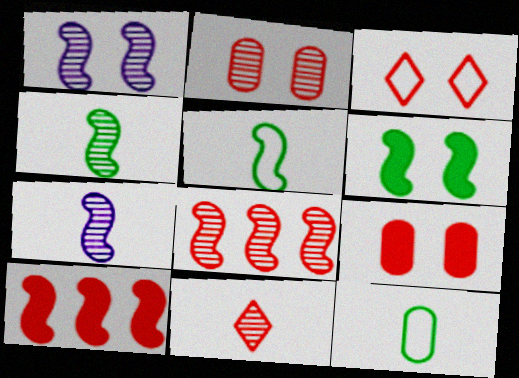[[1, 4, 8], 
[1, 5, 10], 
[2, 8, 11]]